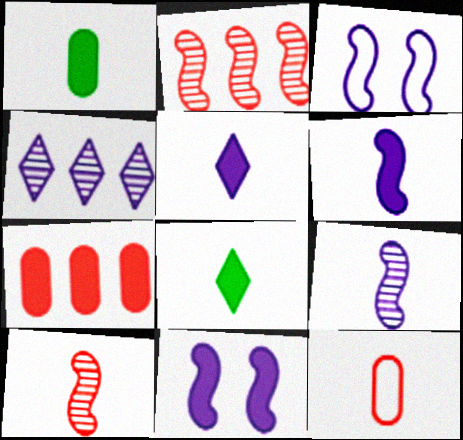[[7, 8, 11], 
[8, 9, 12]]